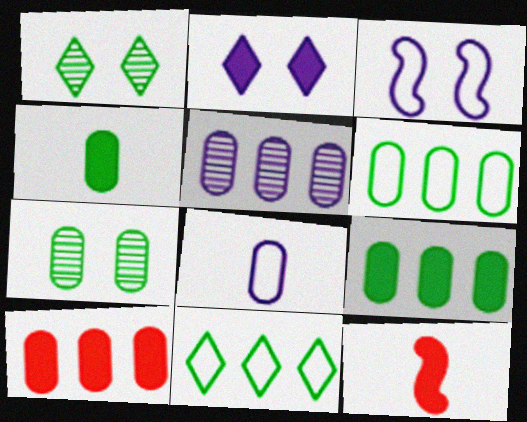[[2, 9, 12], 
[4, 6, 7], 
[5, 6, 10], 
[7, 8, 10]]